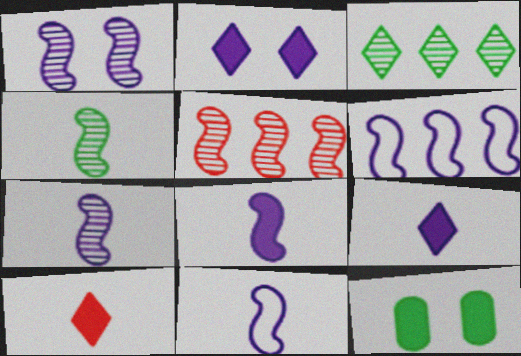[[1, 4, 5], 
[1, 6, 8], 
[7, 8, 11]]